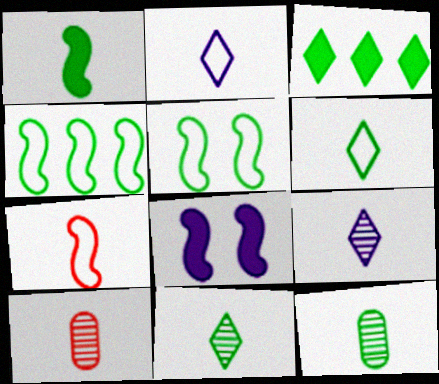[[1, 2, 10], 
[1, 6, 12], 
[3, 5, 12]]